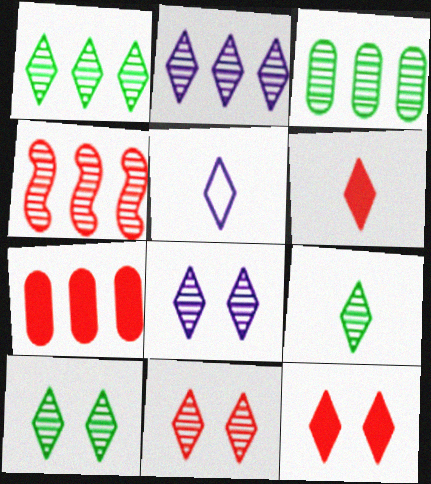[[1, 5, 12], 
[1, 9, 10], 
[2, 3, 4], 
[2, 9, 11], 
[5, 6, 9], 
[8, 10, 11]]